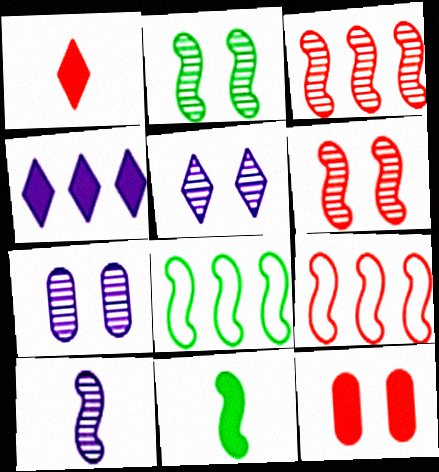[[1, 7, 8], 
[2, 3, 10], 
[2, 8, 11], 
[4, 11, 12]]